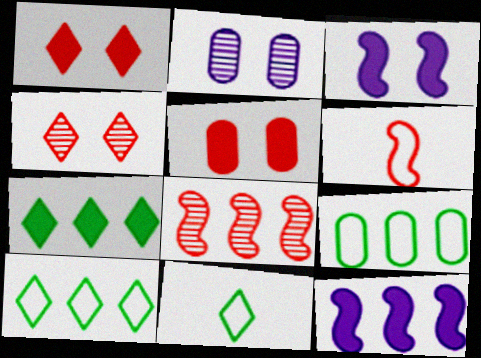[[2, 6, 7]]